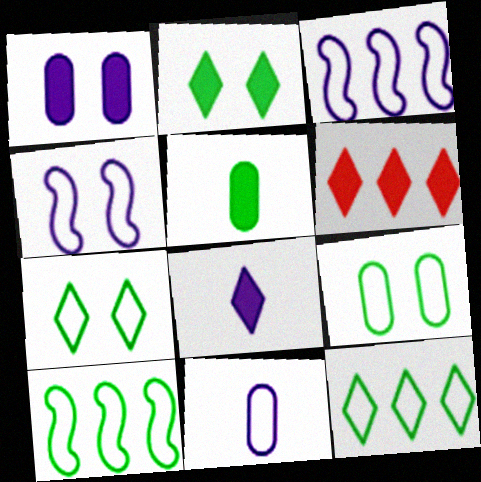[[2, 6, 8]]